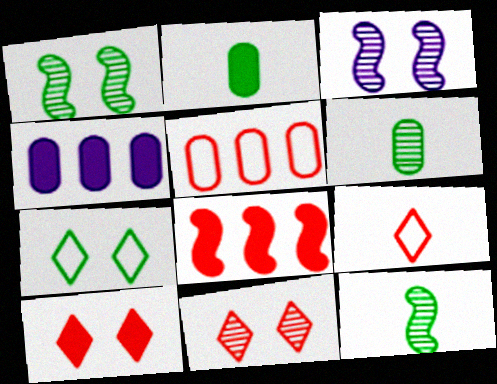[[1, 4, 9]]